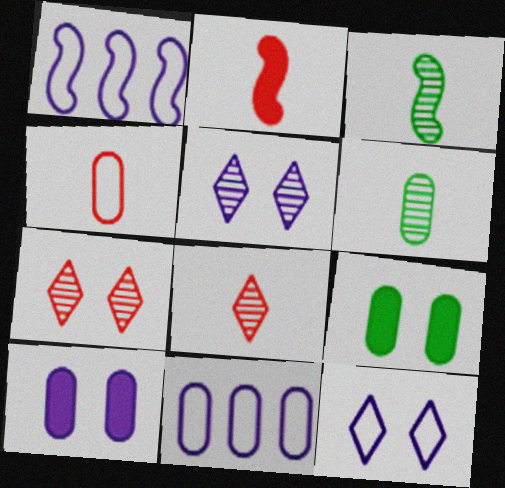[[1, 8, 9], 
[2, 4, 8]]